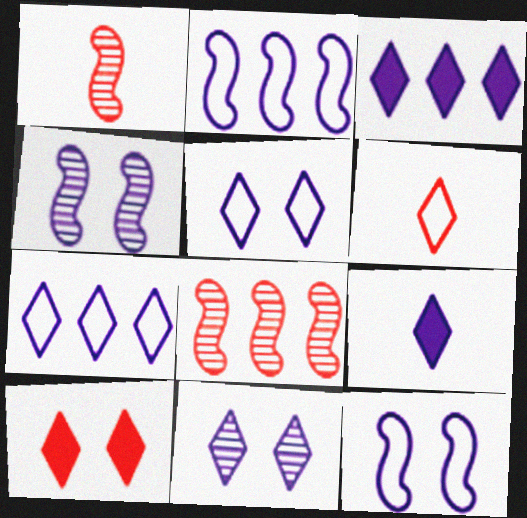[[7, 9, 11]]